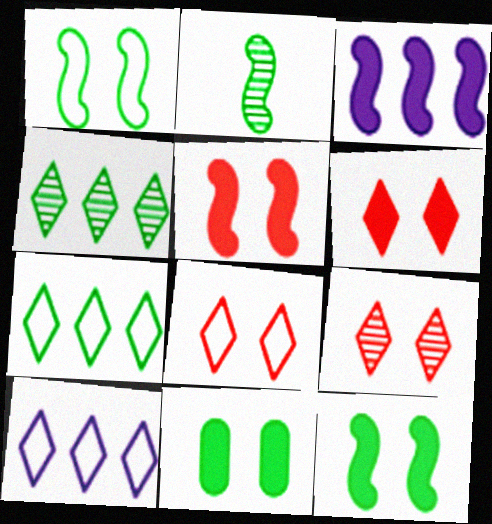[[2, 7, 11], 
[6, 8, 9]]